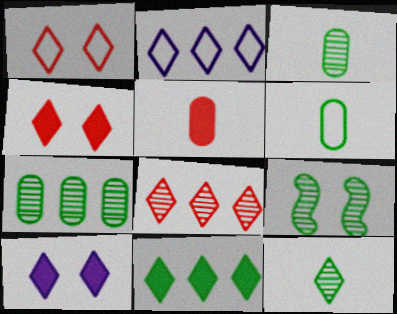[[2, 4, 12], 
[2, 5, 9], 
[2, 8, 11], 
[6, 9, 11], 
[7, 9, 12]]